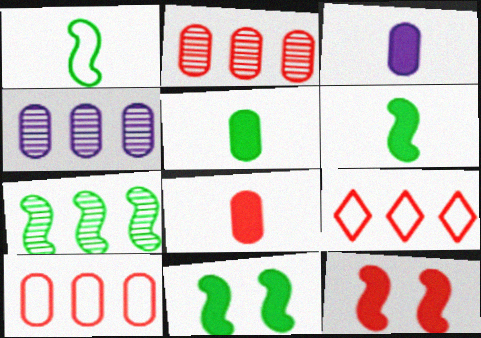[[1, 7, 11], 
[3, 5, 8]]